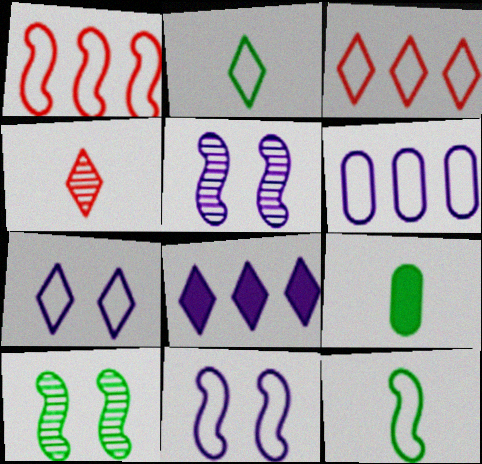[[1, 11, 12], 
[2, 3, 7], 
[3, 5, 9]]